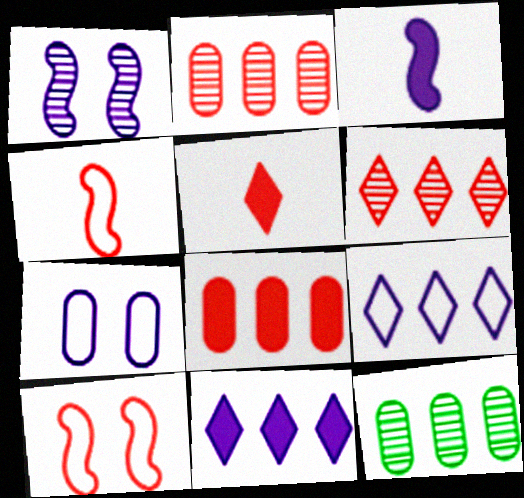[[2, 5, 10]]